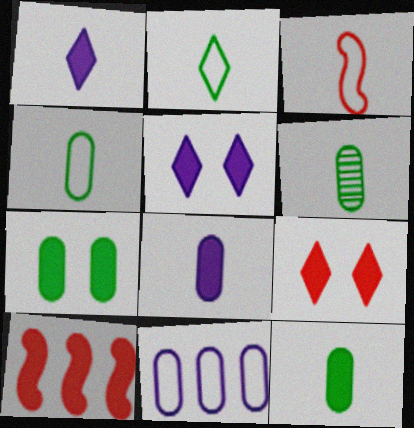[[1, 3, 6], 
[1, 7, 10], 
[4, 6, 12], 
[5, 10, 12]]